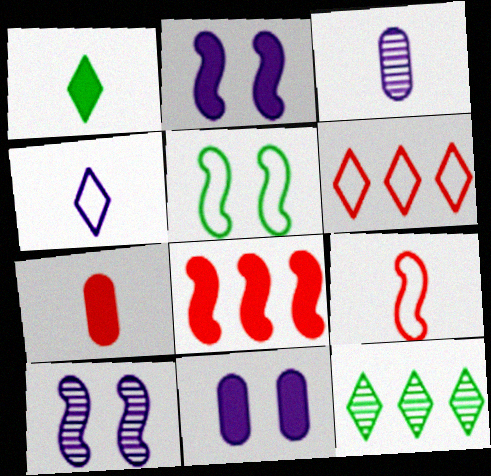[[1, 3, 9], 
[1, 8, 11], 
[9, 11, 12]]